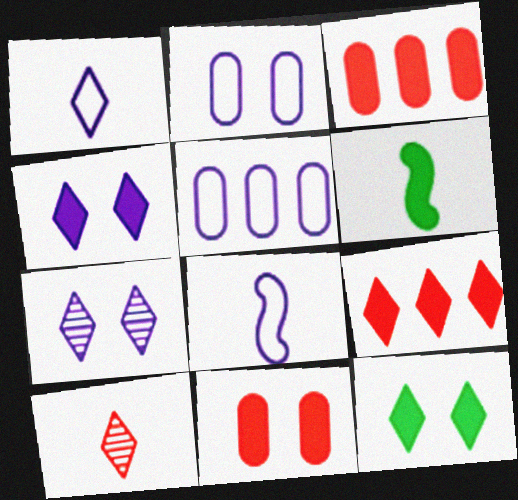[[3, 4, 6]]